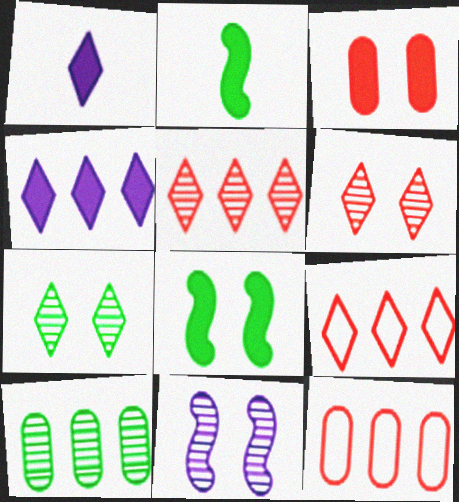[[1, 7, 9], 
[2, 3, 4]]